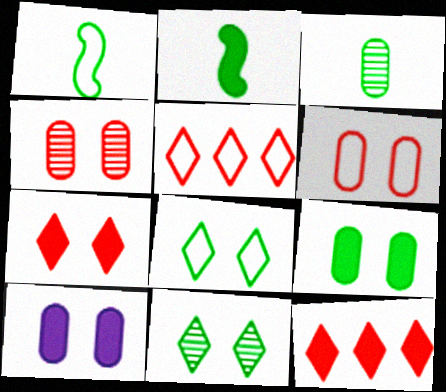[[2, 10, 12]]